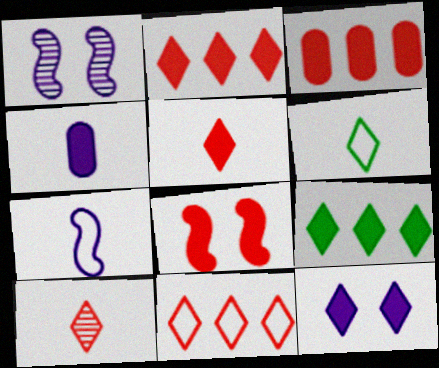[[1, 3, 6], 
[3, 5, 8], 
[4, 8, 9], 
[5, 9, 12]]